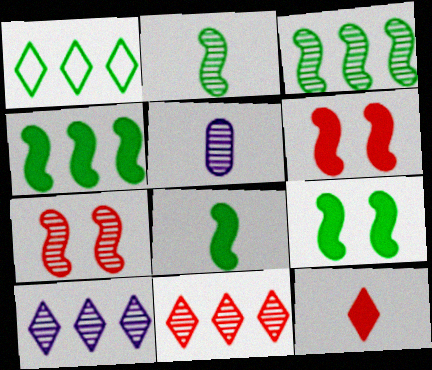[[1, 5, 6], 
[4, 8, 9]]